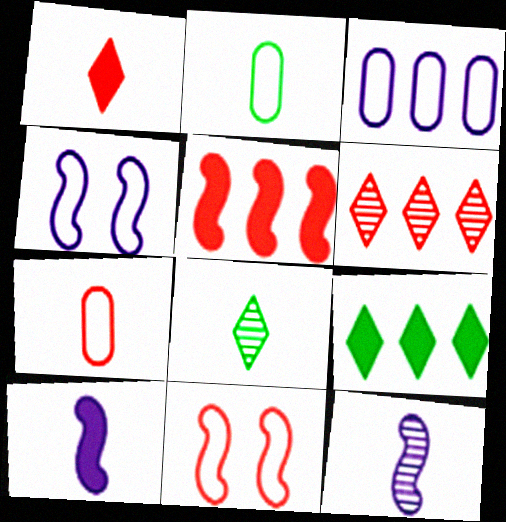[[1, 2, 12], 
[7, 8, 10]]